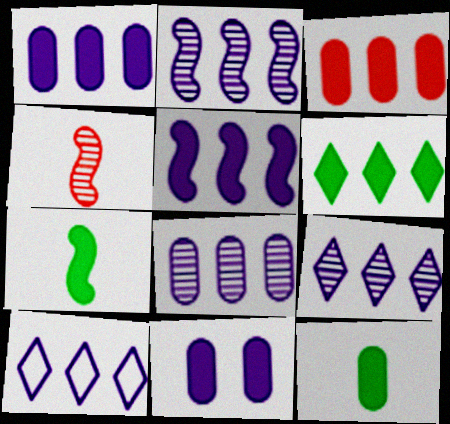[[1, 2, 10], 
[2, 8, 9], 
[3, 5, 6], 
[3, 11, 12], 
[5, 8, 10]]